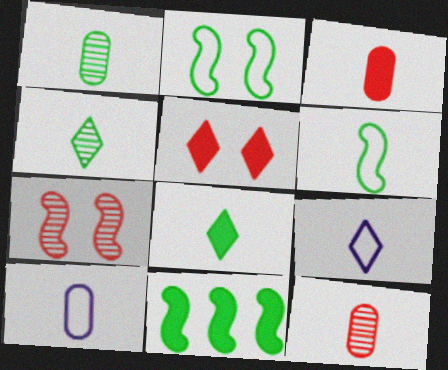[[1, 3, 10], 
[1, 6, 8]]